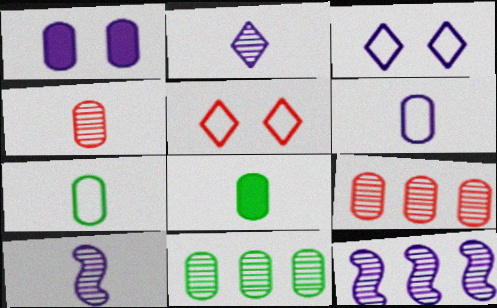[[1, 7, 9], 
[4, 6, 8], 
[5, 8, 12]]